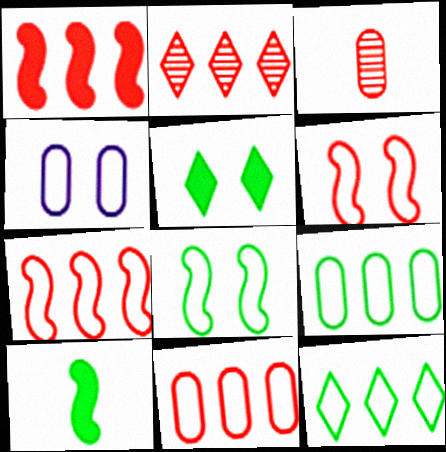[[1, 2, 11], 
[2, 4, 10]]